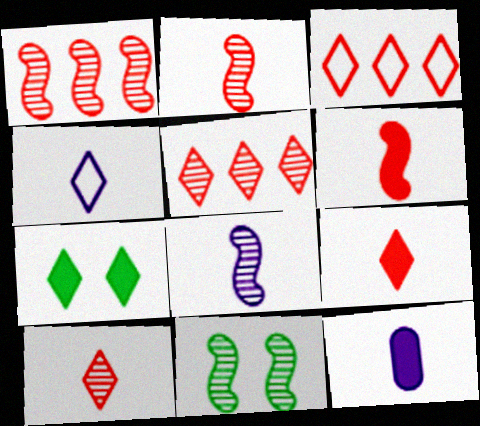[[1, 8, 11], 
[3, 11, 12], 
[4, 5, 7], 
[4, 8, 12]]